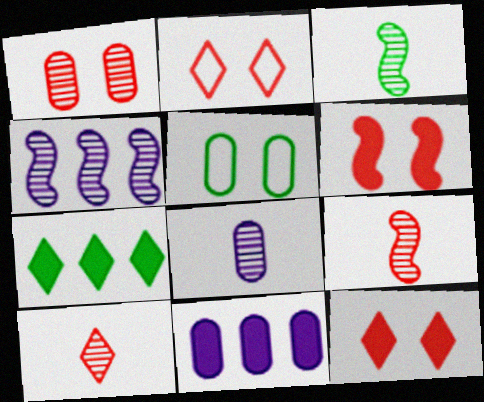[[1, 2, 6], 
[2, 3, 11], 
[3, 5, 7], 
[3, 8, 10]]